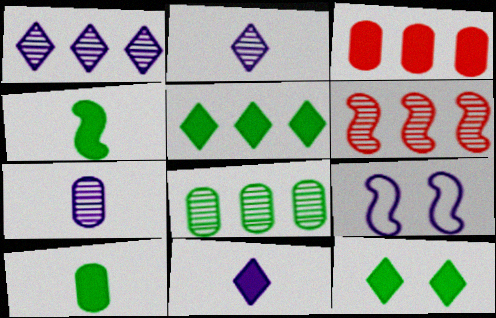[[1, 6, 8], 
[4, 6, 9]]